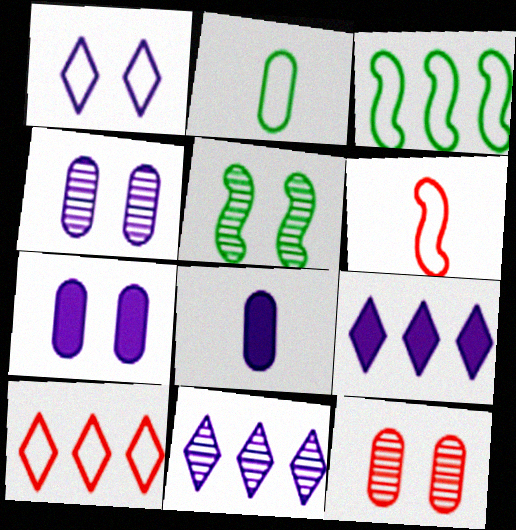[[5, 8, 10]]